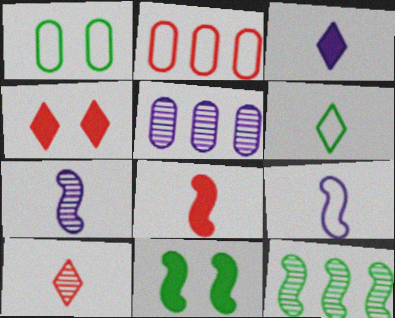[[3, 6, 10]]